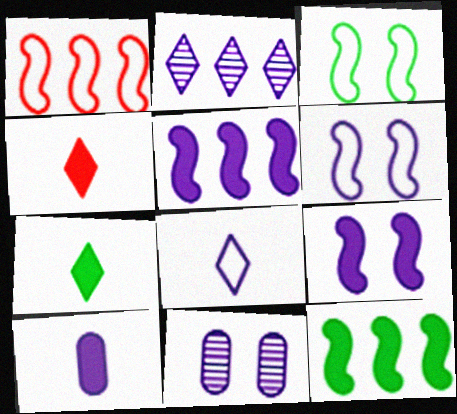[[1, 7, 11], 
[2, 6, 10], 
[5, 8, 11]]